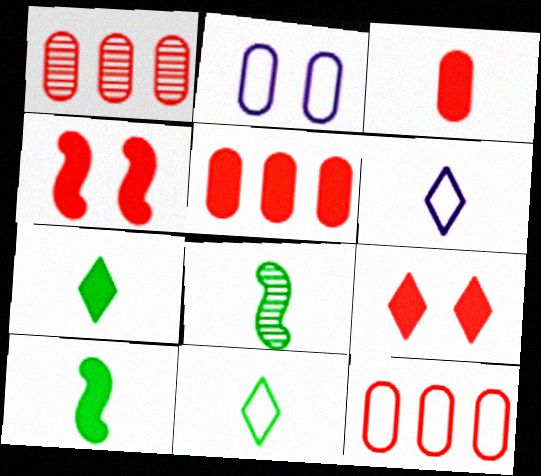[[1, 5, 12], 
[3, 6, 8]]